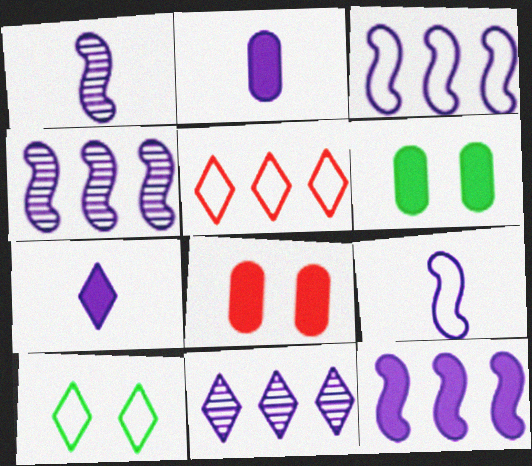[[1, 5, 6], 
[3, 4, 12]]